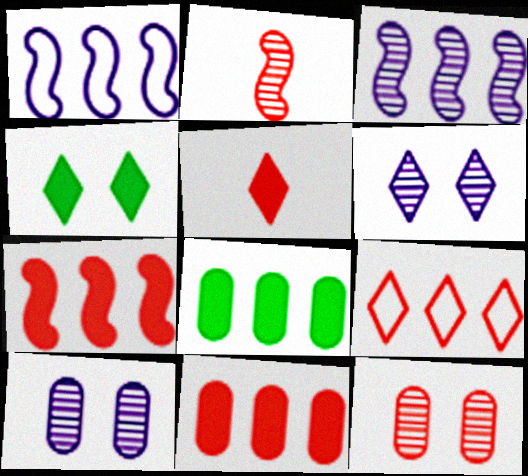[[3, 8, 9]]